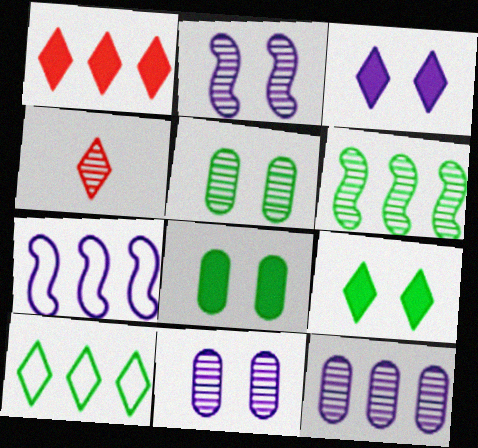[[3, 4, 10], 
[4, 6, 11], 
[4, 7, 8]]